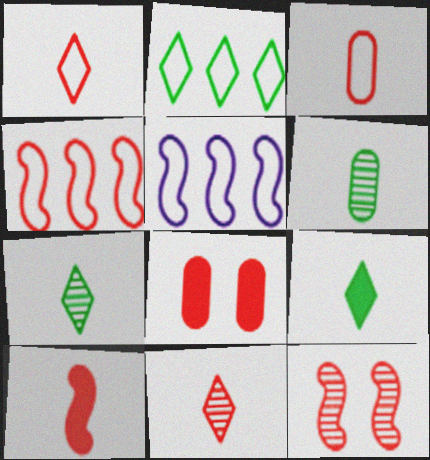[[3, 10, 11], 
[4, 8, 11], 
[4, 10, 12], 
[5, 7, 8]]